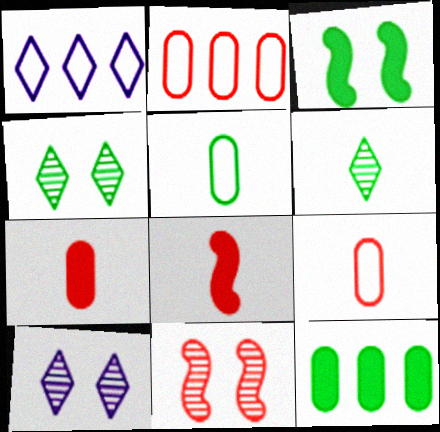[]